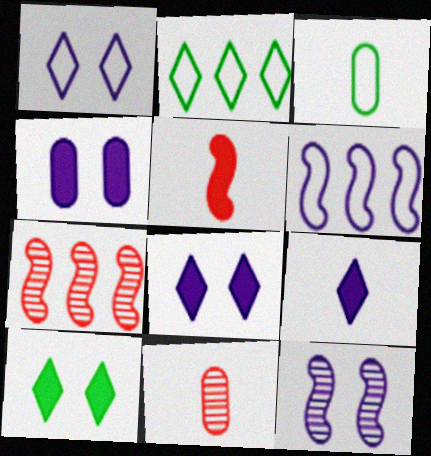[[1, 4, 12], 
[3, 7, 8], 
[6, 10, 11]]